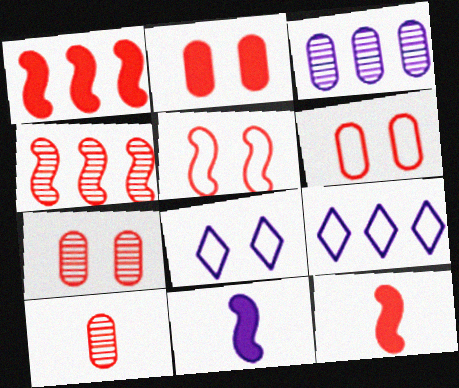[[2, 6, 7], 
[3, 8, 11], 
[4, 5, 12]]